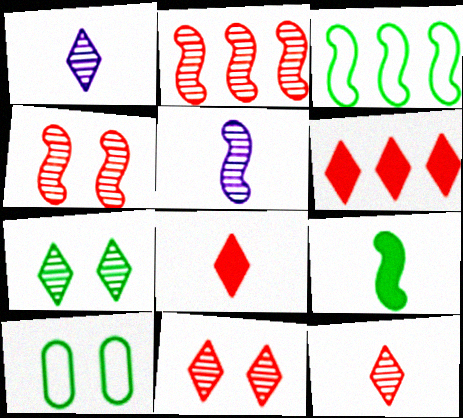[[5, 6, 10]]